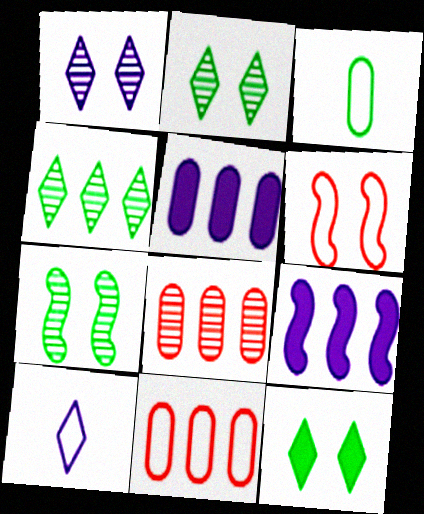[[4, 9, 11]]